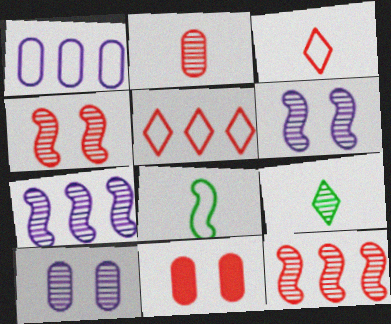[[3, 11, 12], 
[9, 10, 12]]